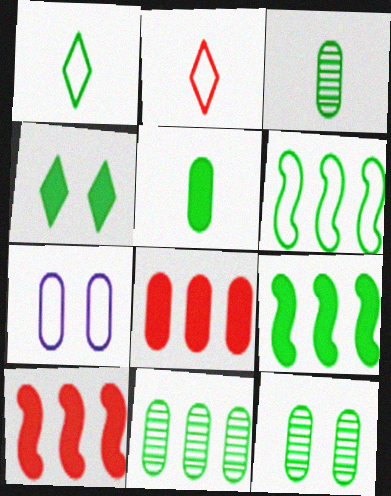[[1, 9, 12], 
[2, 6, 7], 
[3, 4, 6], 
[3, 7, 8], 
[3, 11, 12], 
[4, 5, 9]]